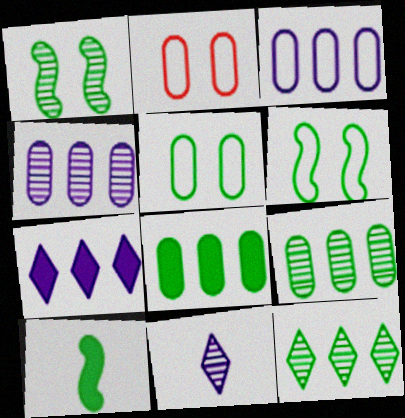[[5, 10, 12]]